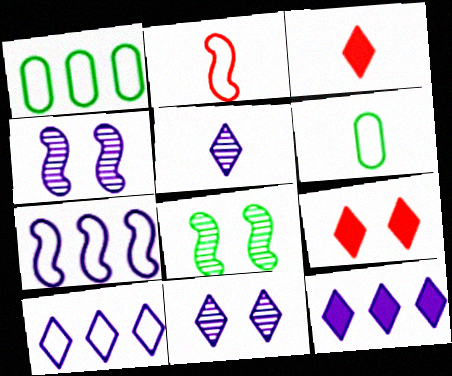[[1, 3, 4]]